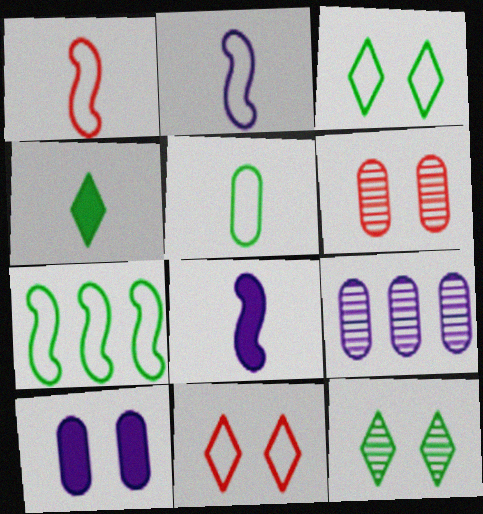[[3, 5, 7]]